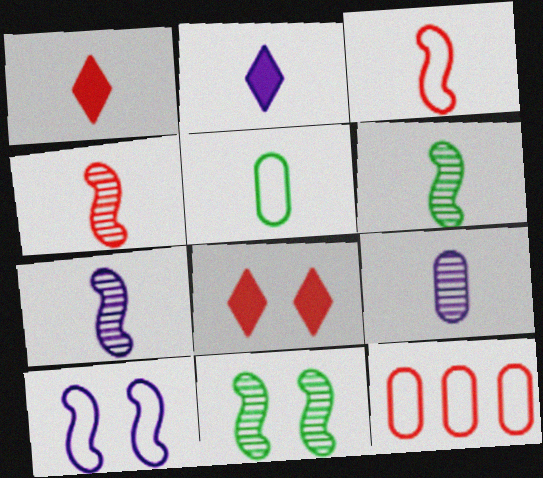[[1, 5, 7], 
[2, 4, 5], 
[2, 11, 12], 
[4, 6, 7], 
[4, 8, 12]]